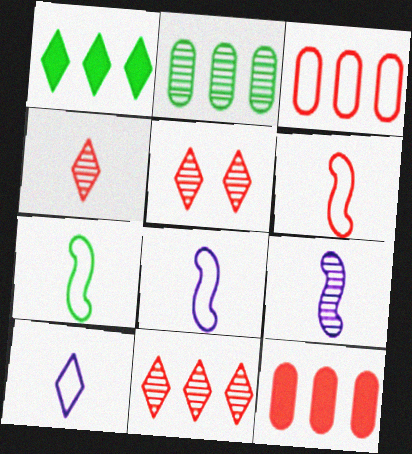[[1, 5, 10], 
[2, 5, 9], 
[4, 5, 11], 
[5, 6, 12], 
[6, 7, 8]]